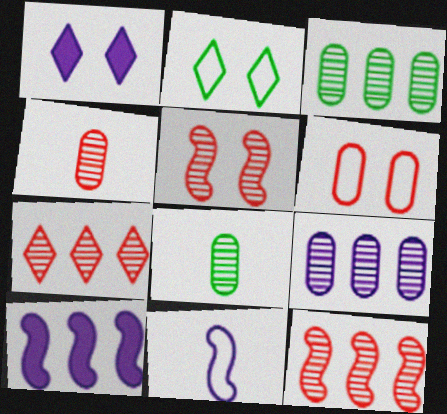[[1, 9, 11], 
[2, 4, 10], 
[4, 5, 7]]